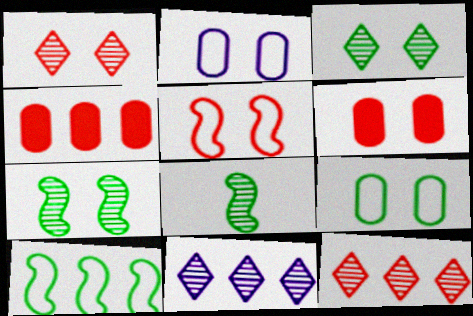[[1, 5, 6], 
[4, 10, 11]]